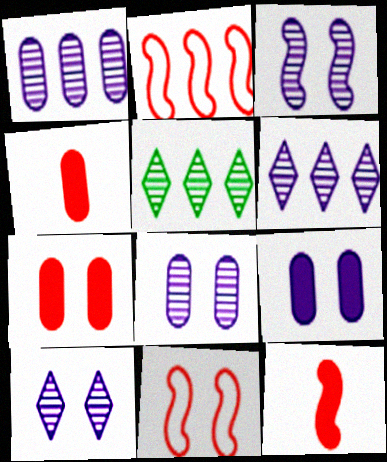[[3, 8, 10]]